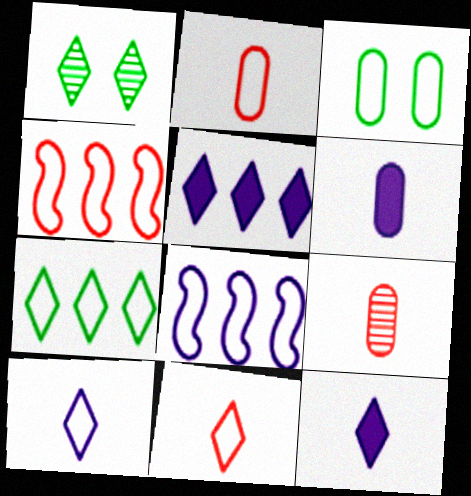[[1, 4, 6], 
[1, 5, 11], 
[3, 4, 10], 
[3, 8, 11]]